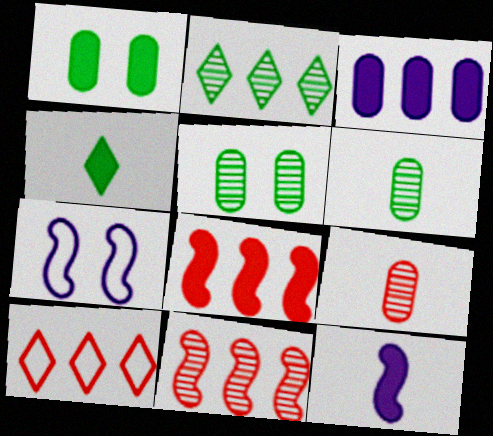[[5, 10, 12]]